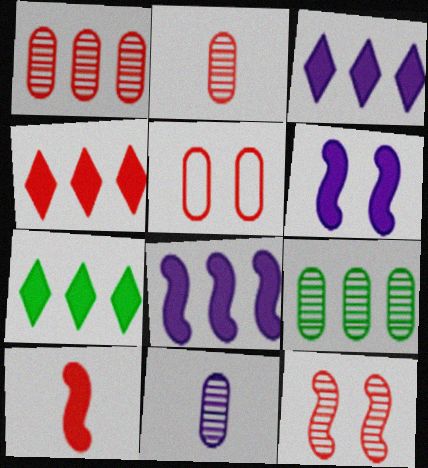[[3, 4, 7]]